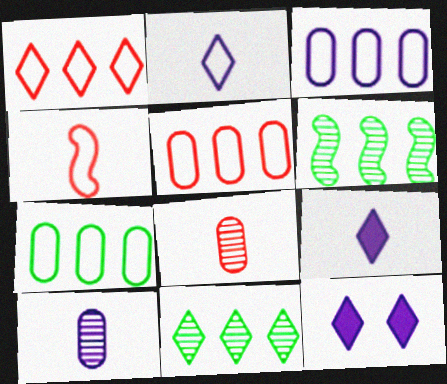[[3, 5, 7]]